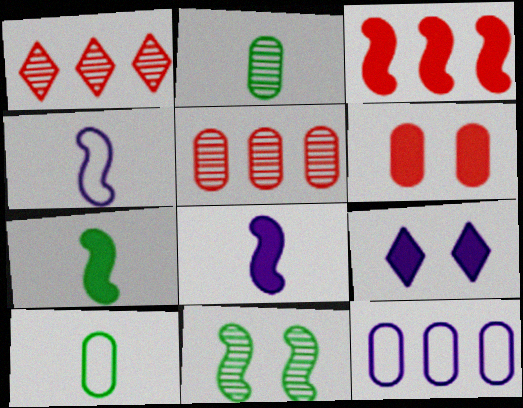[[2, 6, 12], 
[3, 4, 11]]